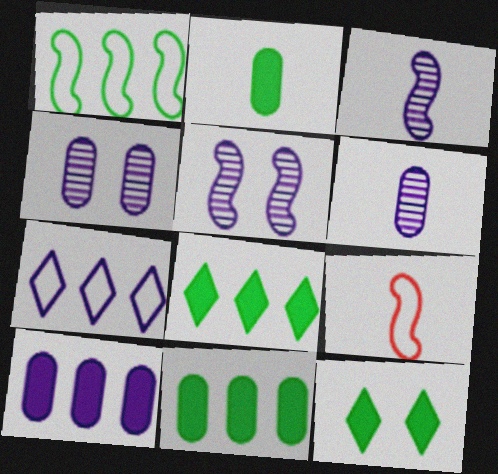[[4, 8, 9]]